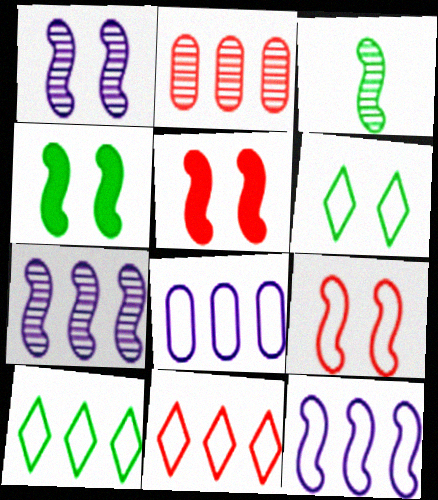[[1, 4, 9], 
[3, 5, 12]]